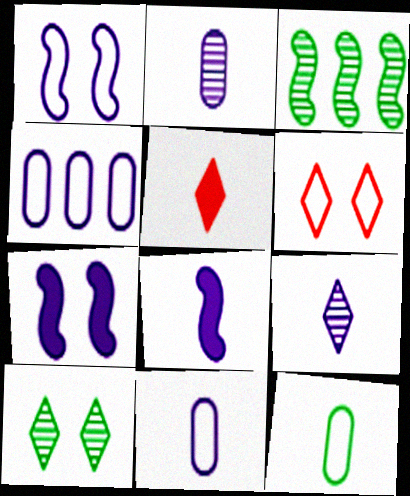[[4, 7, 9], 
[8, 9, 11]]